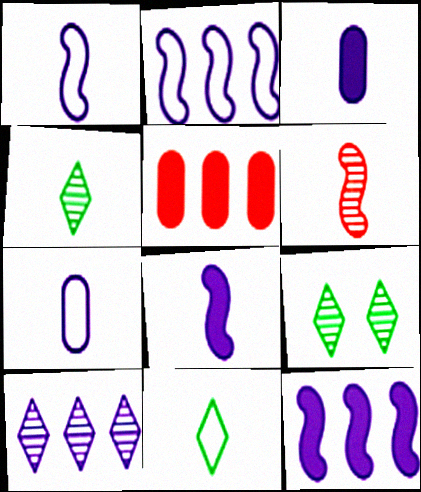[[1, 5, 9], 
[3, 6, 11]]